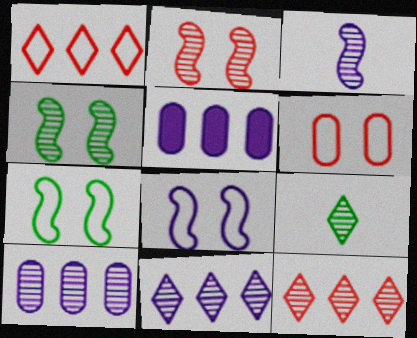[[2, 9, 10]]